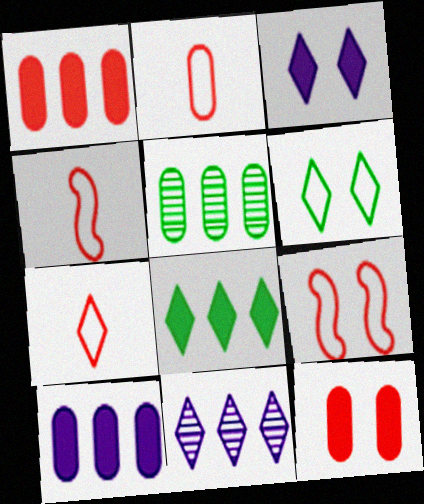[[2, 4, 7], 
[3, 4, 5]]